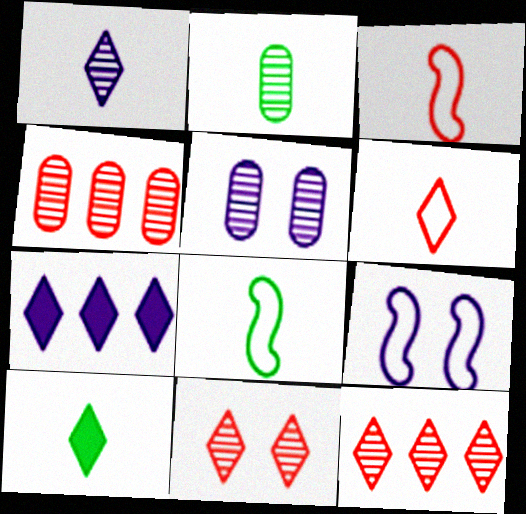[[1, 6, 10], 
[2, 4, 5], 
[2, 8, 10], 
[4, 9, 10]]